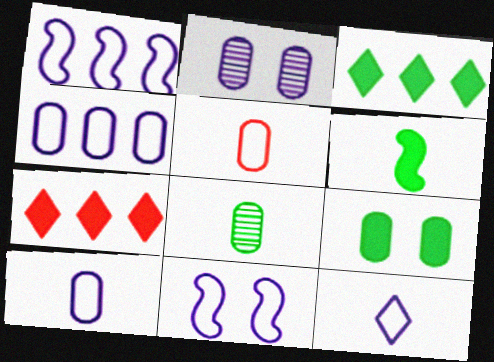[[3, 6, 9], 
[4, 11, 12], 
[7, 8, 11]]